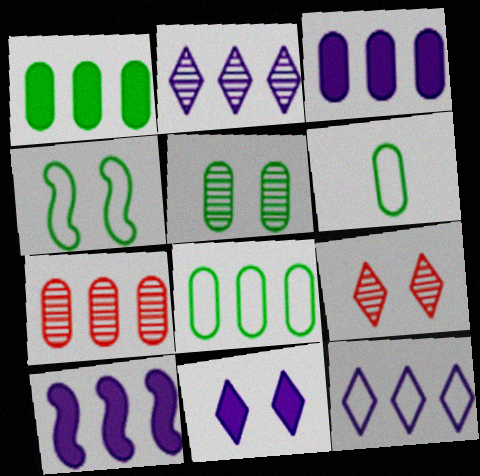[[1, 5, 6], 
[3, 7, 8], 
[6, 9, 10]]